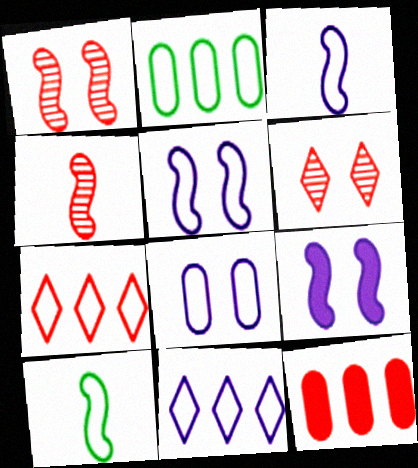[[3, 8, 11], 
[7, 8, 10]]